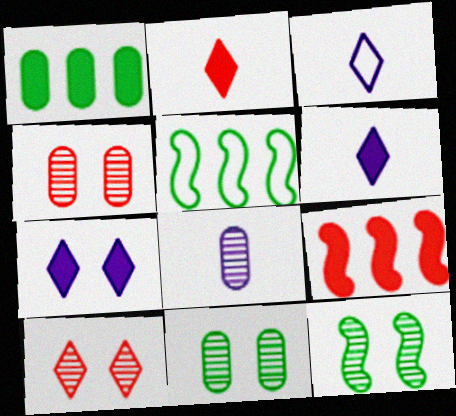[[3, 9, 11], 
[4, 5, 6]]